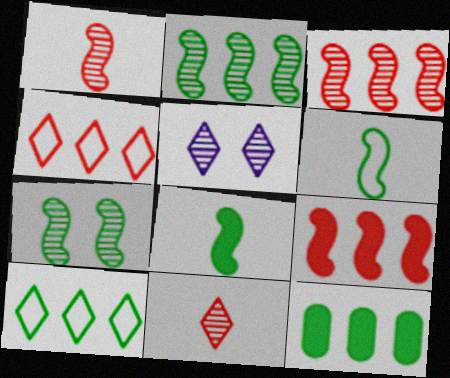[[2, 10, 12]]